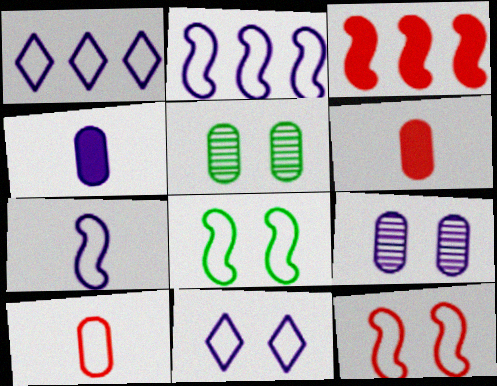[[1, 8, 10]]